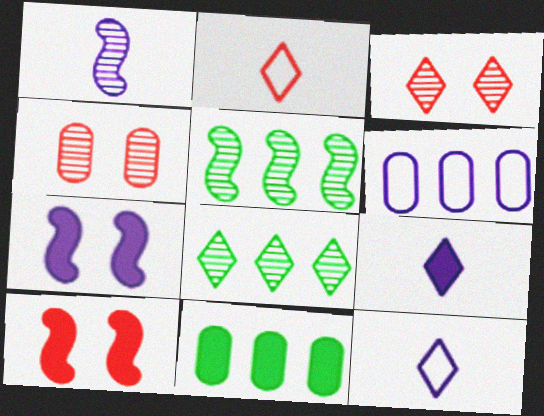[[1, 4, 8], 
[9, 10, 11]]